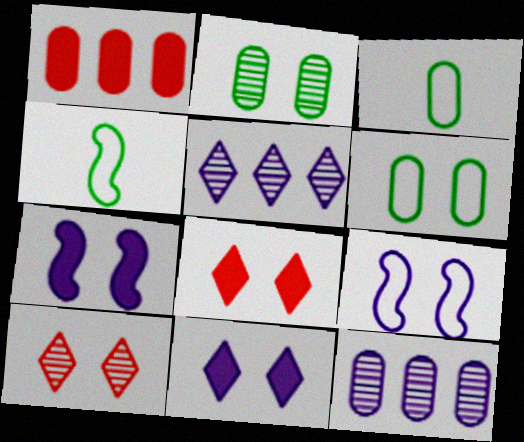[[2, 8, 9], 
[4, 8, 12], 
[6, 7, 10]]